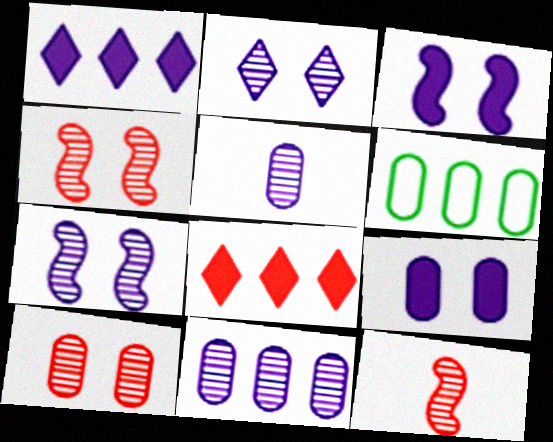[]